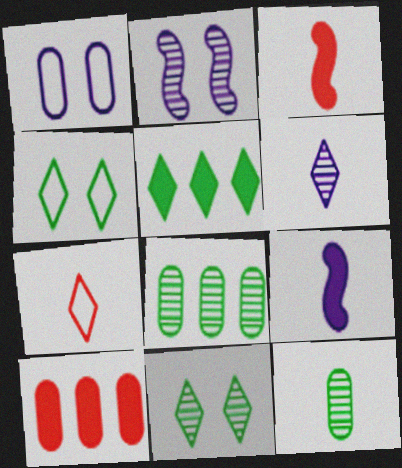[[1, 10, 12], 
[7, 9, 12]]